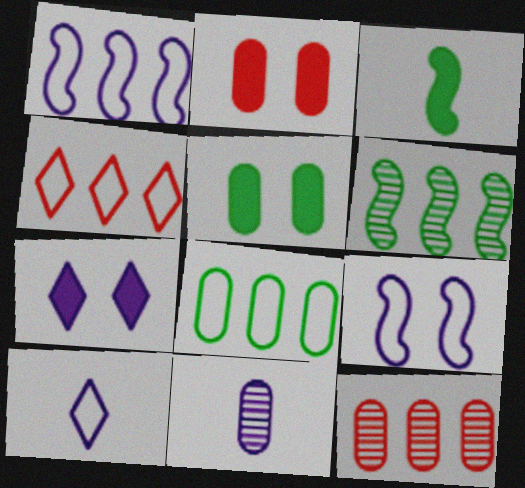[[1, 4, 8], 
[1, 7, 11], 
[2, 6, 10], 
[2, 8, 11]]